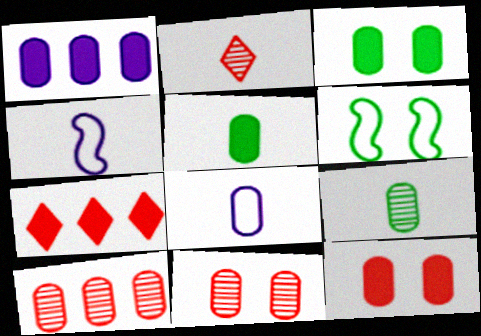[[1, 2, 6], 
[1, 5, 12], 
[2, 4, 5], 
[3, 8, 10]]